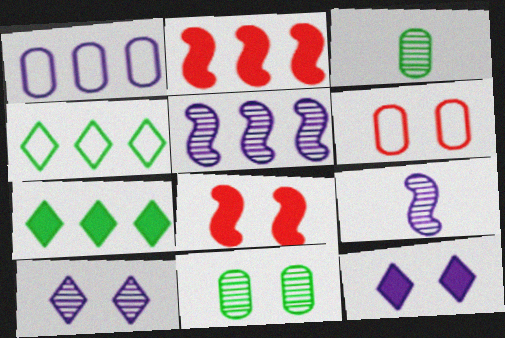[[1, 9, 12], 
[6, 7, 9]]